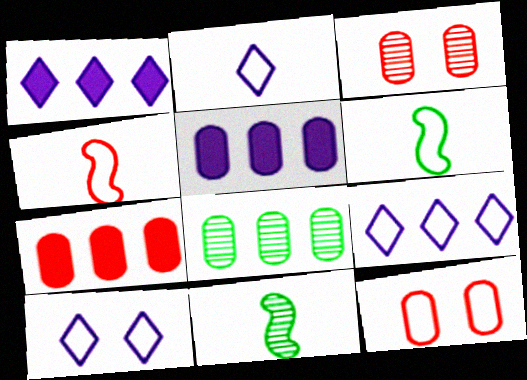[[1, 3, 6], 
[1, 11, 12], 
[2, 9, 10], 
[6, 9, 12], 
[7, 10, 11]]